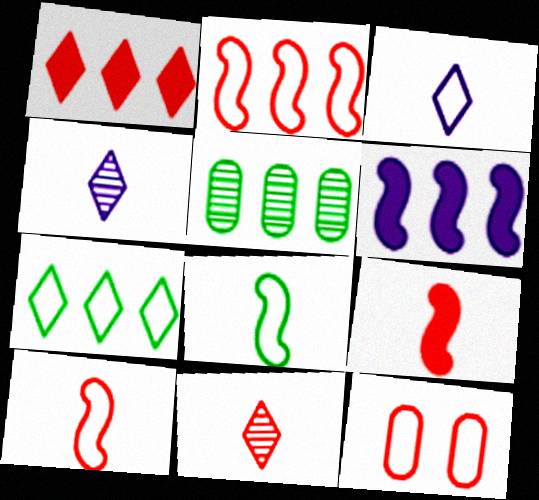[]